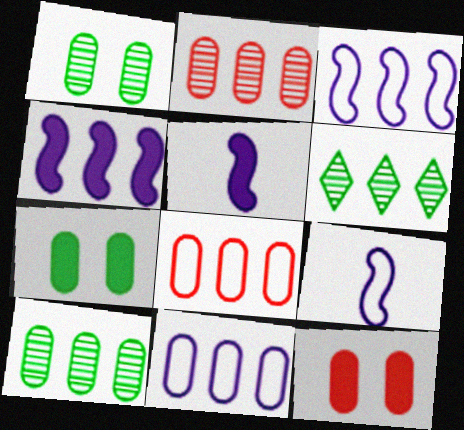[[4, 6, 8], 
[6, 9, 12]]